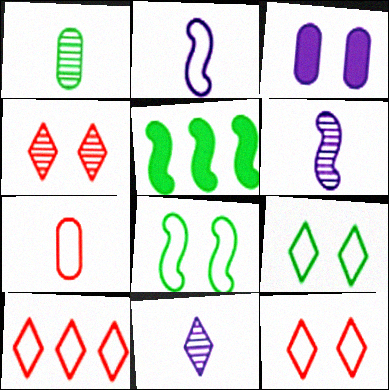[[1, 5, 9], 
[3, 4, 8]]